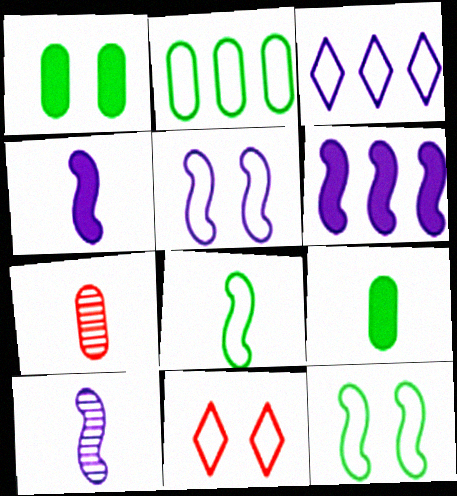[[5, 6, 10]]